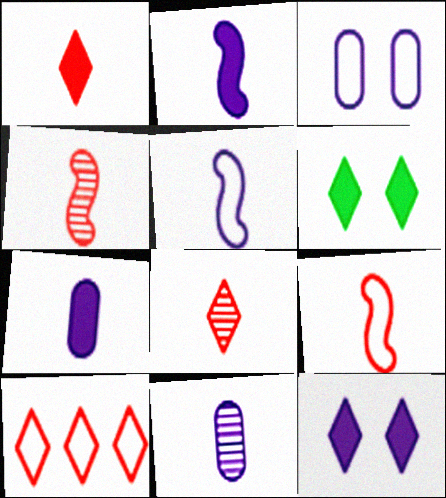[]